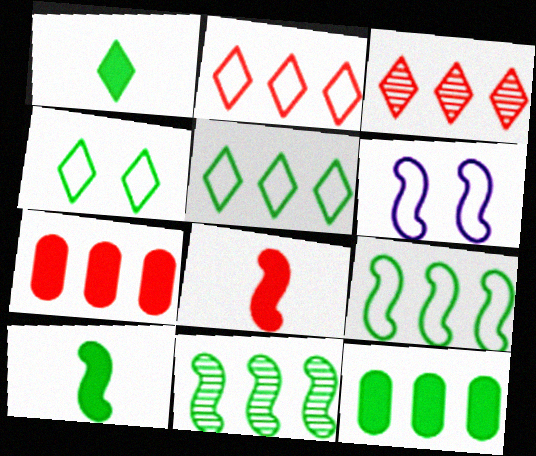[[5, 11, 12], 
[6, 8, 11]]